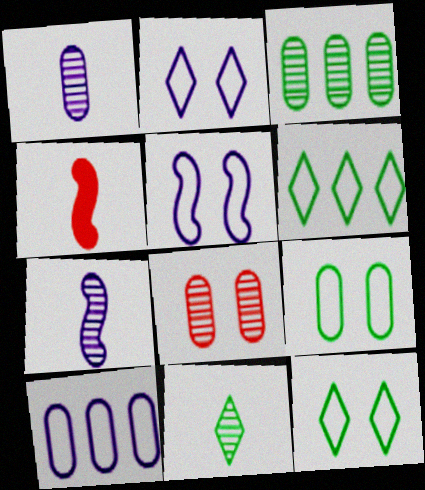[[1, 3, 8], 
[2, 3, 4]]